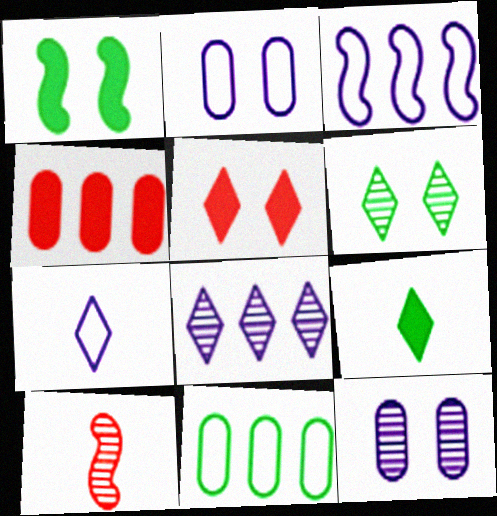[[1, 3, 10], 
[2, 3, 7]]